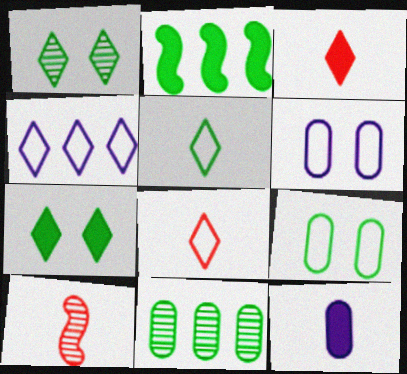[[1, 3, 4], 
[5, 10, 12]]